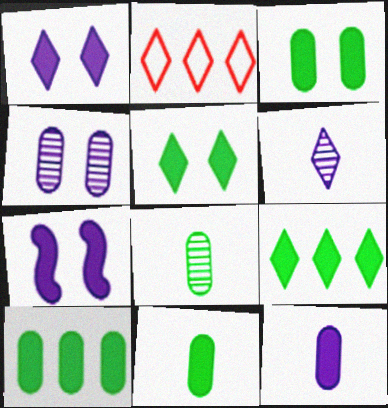[[2, 5, 6], 
[2, 7, 8], 
[3, 10, 11]]